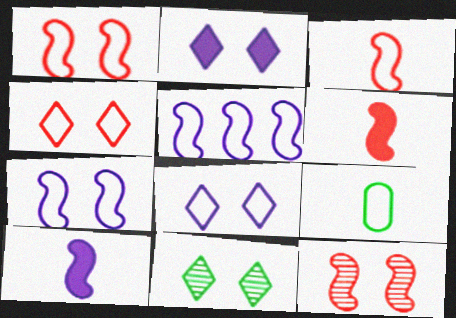[[2, 4, 11], 
[4, 5, 9]]